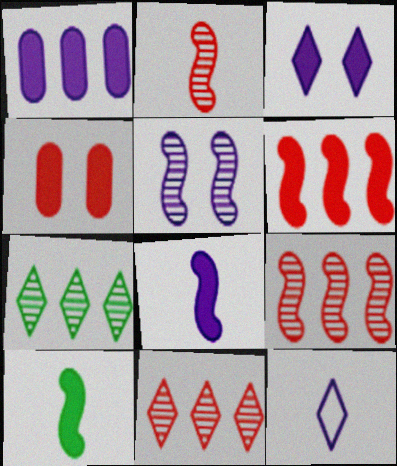[[1, 3, 8], 
[1, 5, 12]]